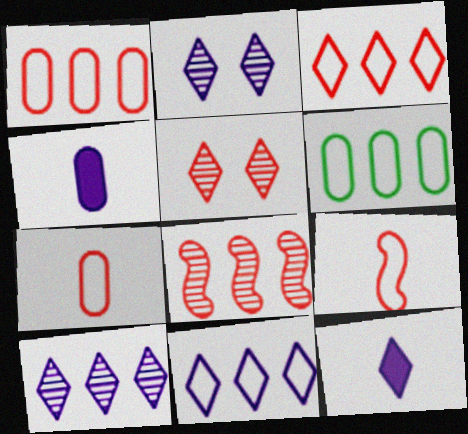[[2, 11, 12]]